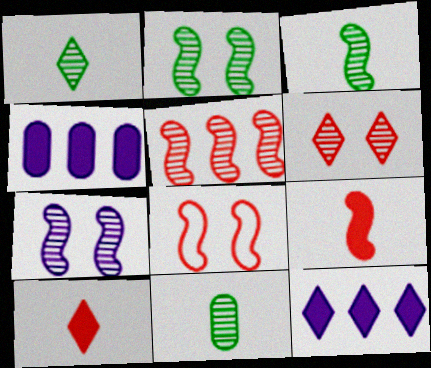[[1, 3, 11], 
[1, 4, 8], 
[3, 5, 7], 
[5, 8, 9], 
[8, 11, 12]]